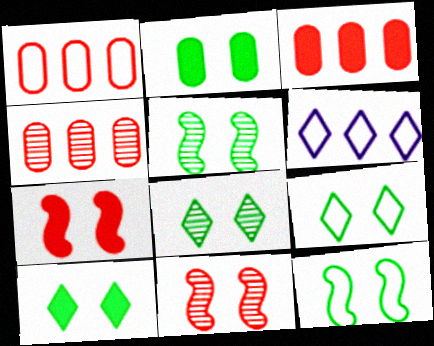[[1, 3, 4], 
[2, 5, 9], 
[2, 8, 12], 
[8, 9, 10]]